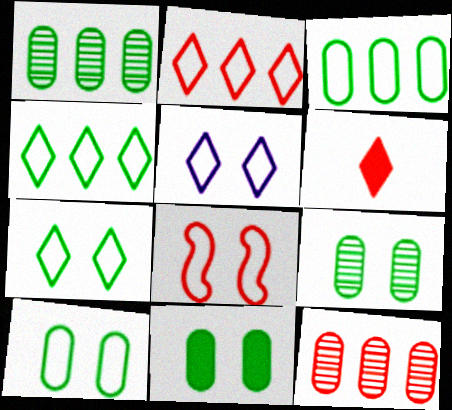[[5, 8, 10], 
[6, 8, 12], 
[9, 10, 11]]